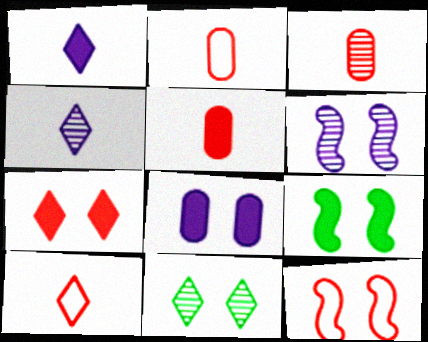[[2, 3, 5], 
[6, 9, 12], 
[7, 8, 9], 
[8, 11, 12]]